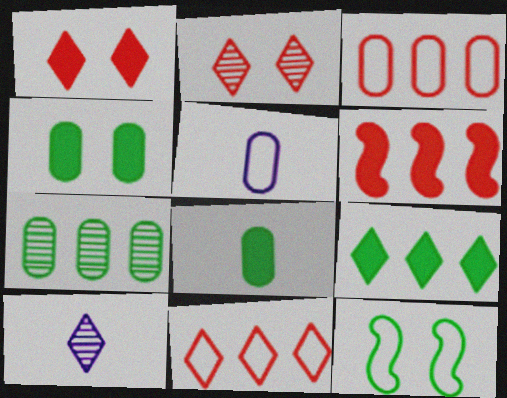[[5, 11, 12]]